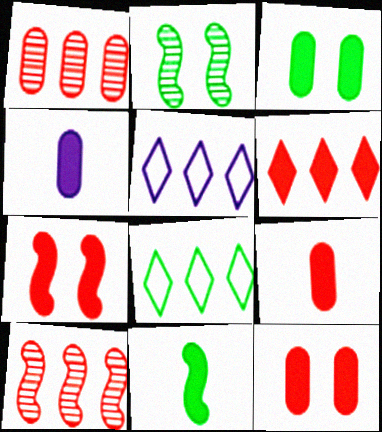[[2, 5, 9], 
[6, 7, 9]]